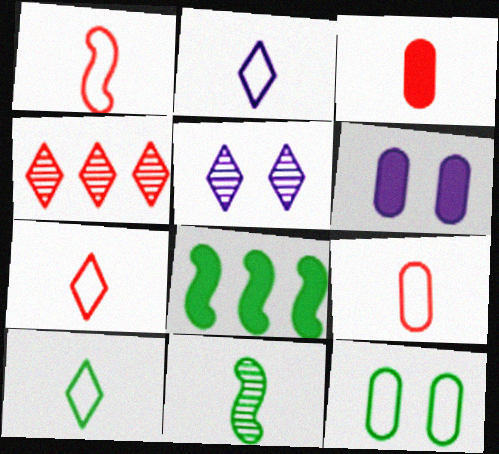[[1, 7, 9], 
[2, 3, 11], 
[2, 7, 10], 
[5, 8, 9]]